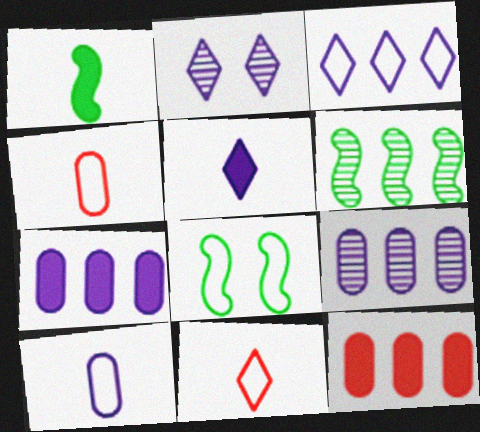[[1, 6, 8], 
[2, 3, 5], 
[3, 4, 8], 
[3, 6, 12]]